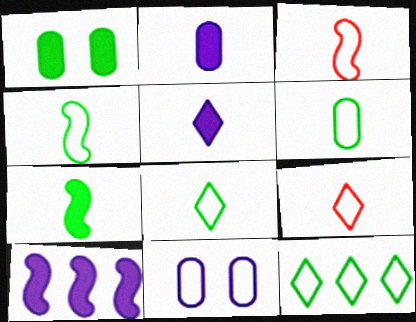[[3, 11, 12], 
[4, 6, 8]]